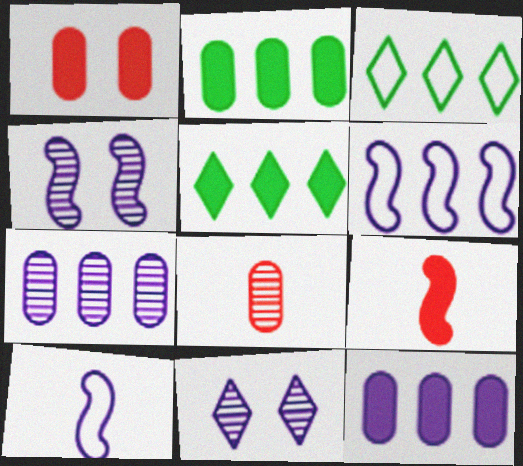[[10, 11, 12]]